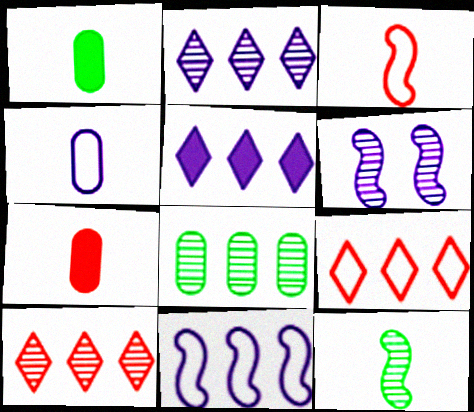[[1, 6, 9], 
[4, 5, 6]]